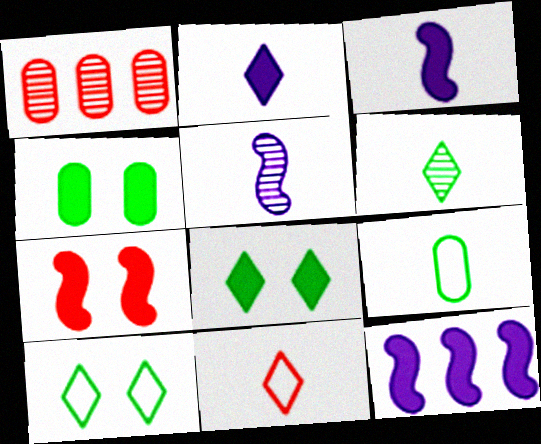[[1, 3, 10], 
[1, 7, 11], 
[2, 6, 11]]